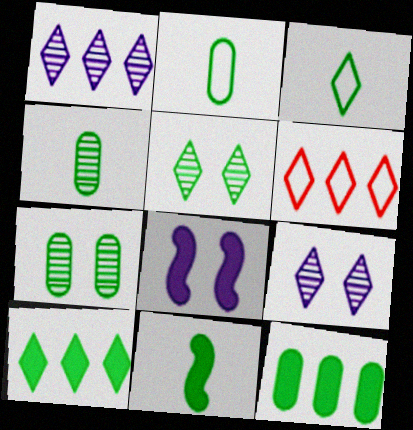[[1, 6, 10], 
[2, 7, 12], 
[3, 4, 11], 
[3, 5, 10], 
[4, 6, 8]]